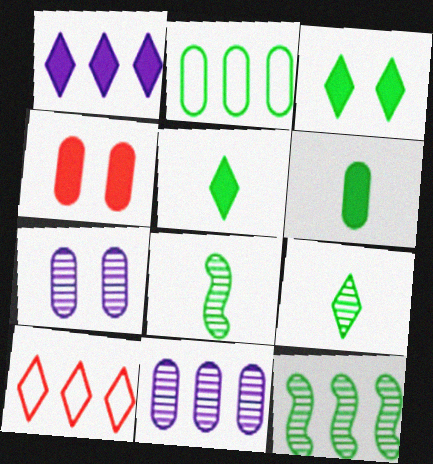[[2, 3, 8]]